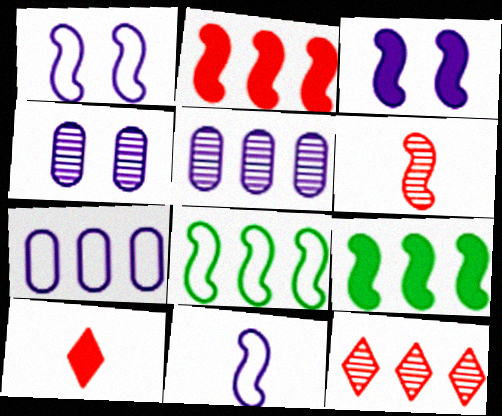[[1, 6, 9], 
[3, 6, 8], 
[4, 8, 10], 
[7, 9, 12]]